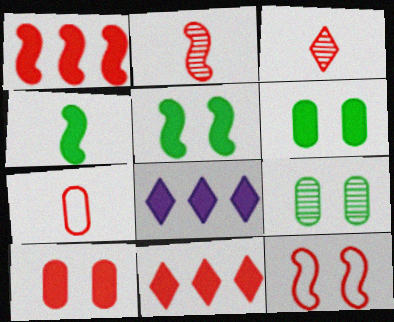[[1, 2, 12], 
[4, 8, 10]]